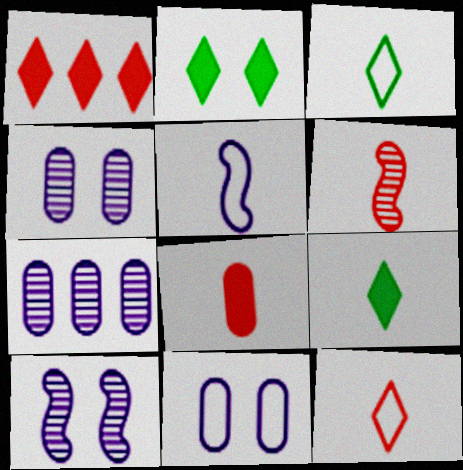[[6, 8, 12]]